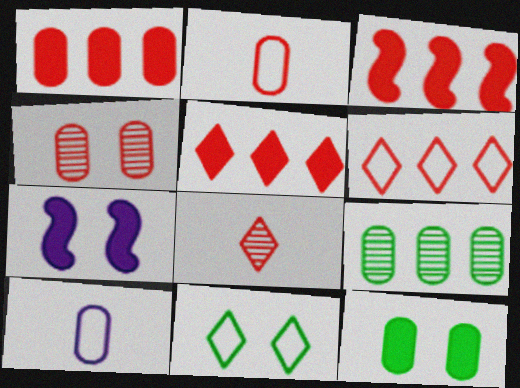[[1, 2, 4], 
[1, 3, 5], 
[4, 7, 11]]